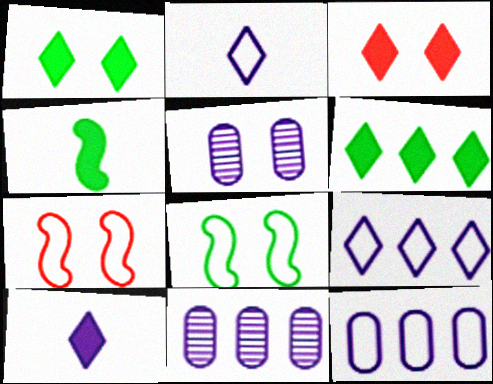[[1, 5, 7], 
[3, 5, 8], 
[3, 6, 10]]